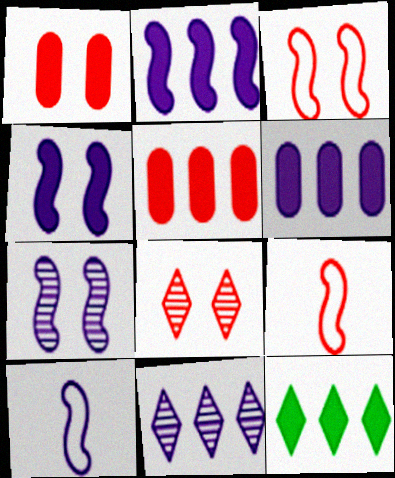[[1, 3, 8], 
[2, 5, 12], 
[2, 7, 10], 
[5, 8, 9]]